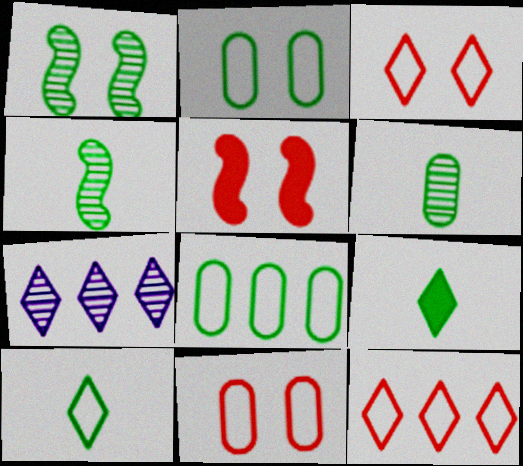[[1, 8, 9], 
[3, 7, 9]]